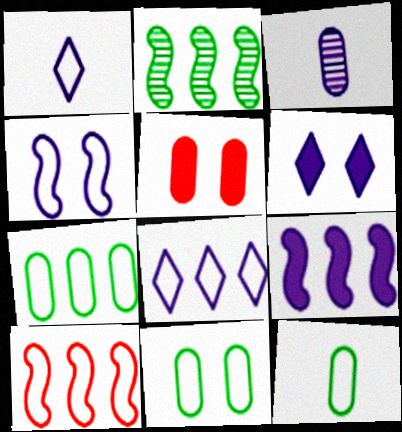[[1, 2, 5], 
[1, 10, 11], 
[2, 9, 10], 
[3, 5, 7], 
[7, 8, 10], 
[7, 11, 12]]